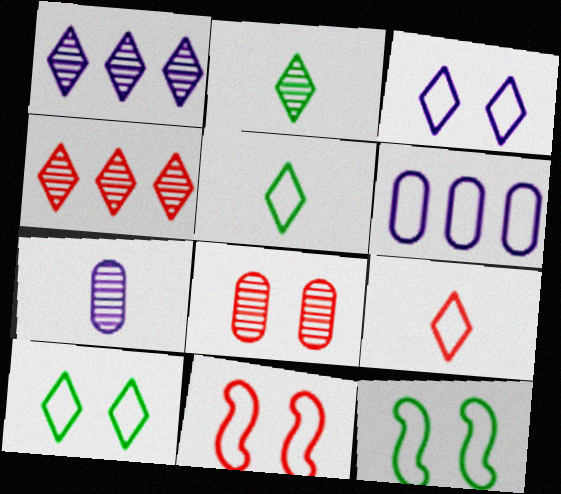[[5, 6, 11], 
[6, 9, 12]]